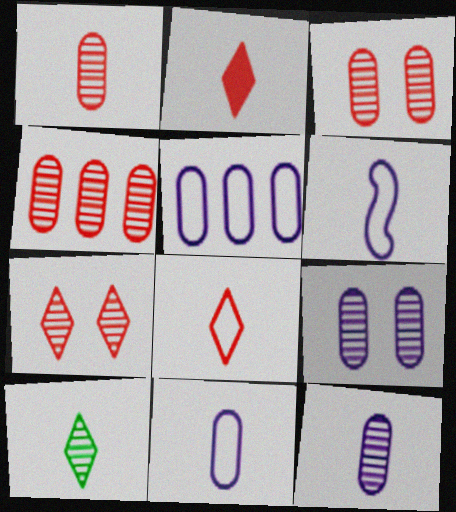[[1, 3, 4]]